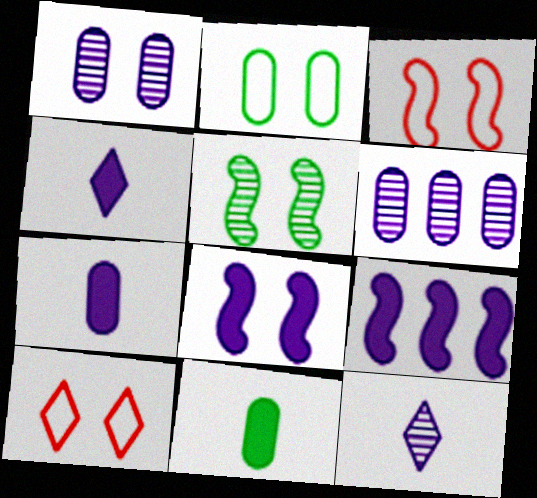[[3, 5, 8]]